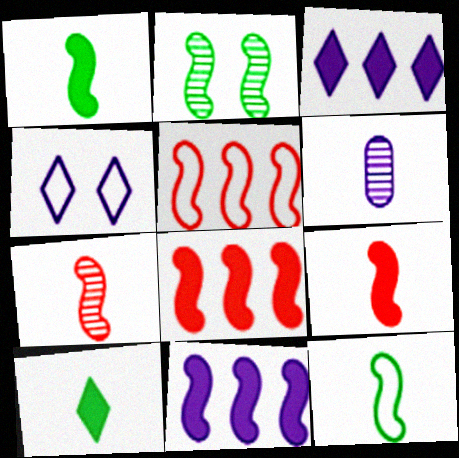[[4, 6, 11]]